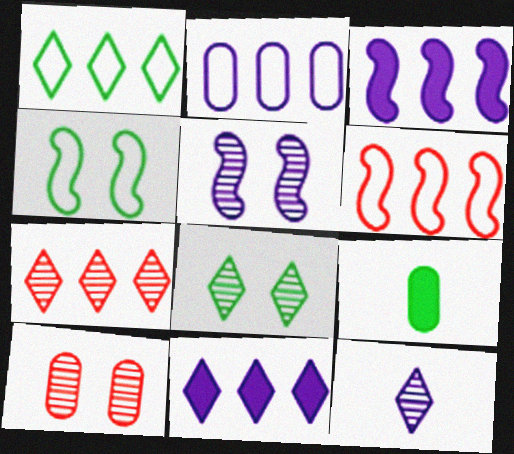[[1, 2, 6], 
[1, 7, 11], 
[2, 9, 10], 
[5, 8, 10], 
[7, 8, 12]]